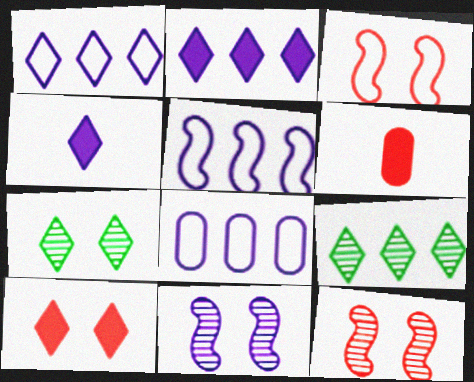[[1, 5, 8], 
[4, 8, 11], 
[5, 6, 7]]